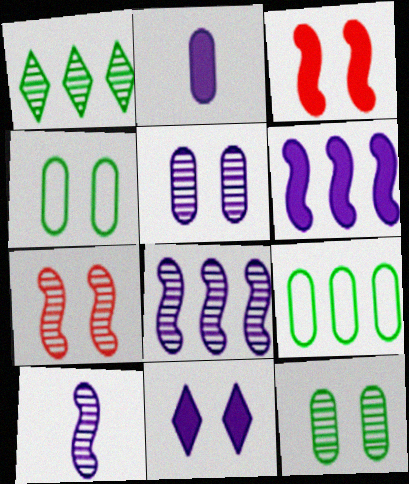[[2, 6, 11], 
[4, 7, 11]]